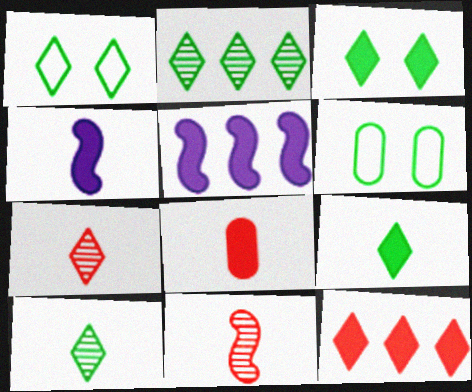[[1, 2, 9], 
[3, 5, 8], 
[4, 8, 9], 
[5, 6, 7]]